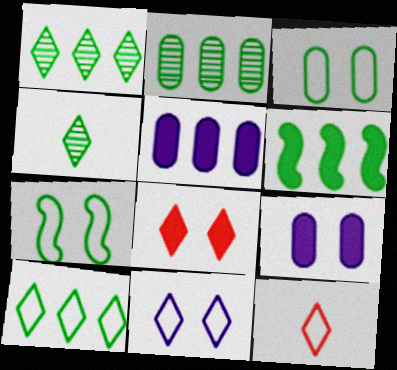[[2, 6, 10], 
[3, 4, 6], 
[10, 11, 12]]